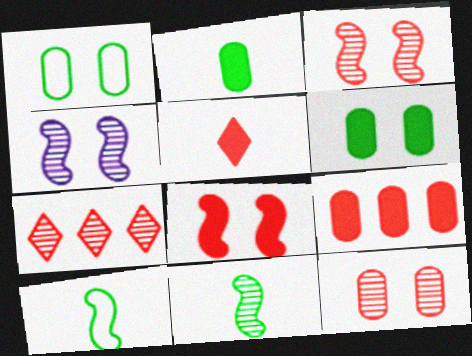[[5, 8, 9]]